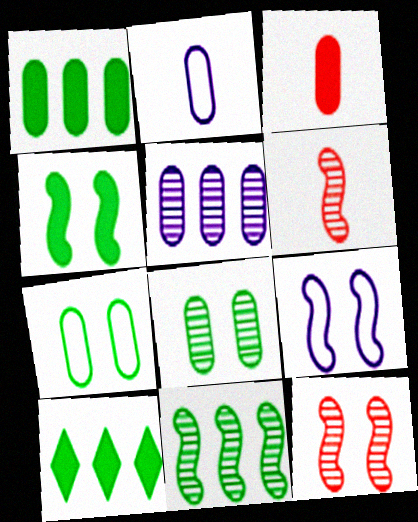[[2, 10, 12], 
[3, 5, 7], 
[4, 9, 12]]